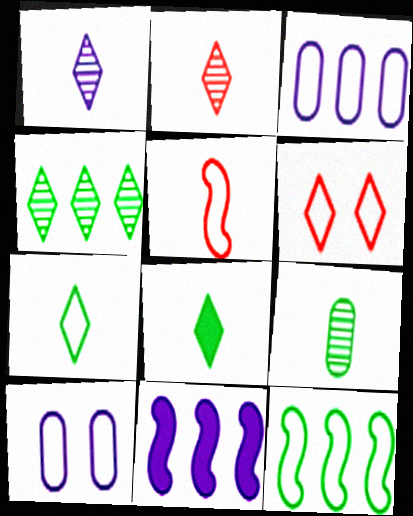[[1, 10, 11], 
[6, 9, 11]]